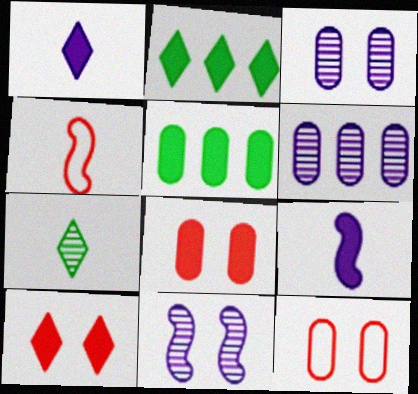[[1, 2, 10], 
[2, 3, 4], 
[2, 8, 9], 
[5, 9, 10]]